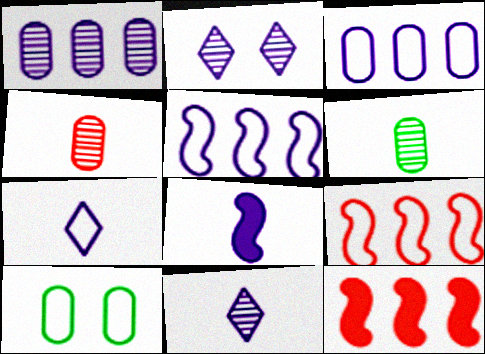[[2, 3, 8], 
[7, 9, 10], 
[10, 11, 12]]